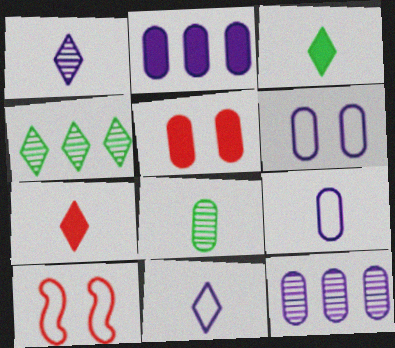[[3, 10, 12]]